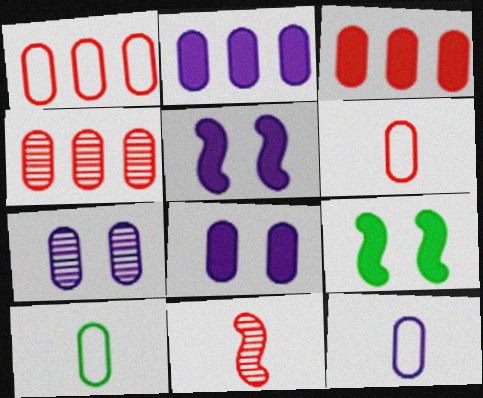[[1, 3, 4], 
[2, 7, 12], 
[3, 7, 10], 
[4, 8, 10], 
[6, 10, 12]]